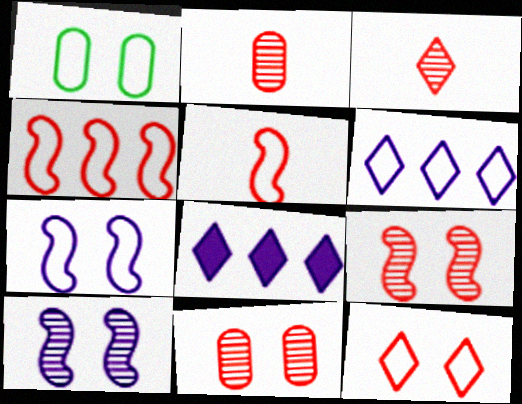[[1, 5, 6], 
[1, 7, 12]]